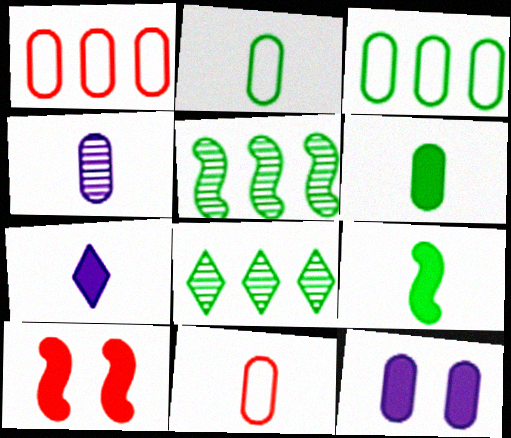[[4, 6, 11]]